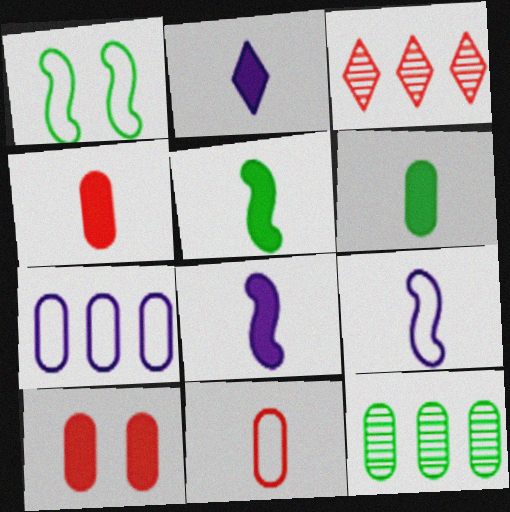[[2, 4, 5]]